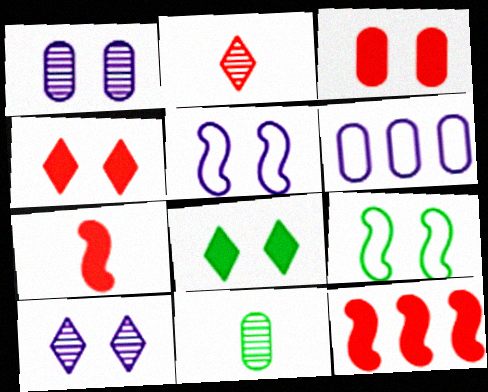[[1, 4, 9], 
[3, 6, 11], 
[3, 9, 10]]